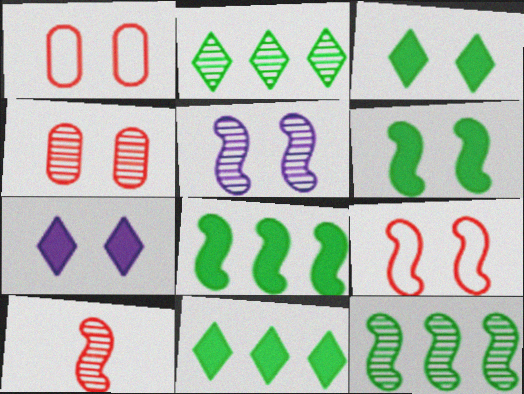[[1, 3, 5], 
[5, 6, 9], 
[5, 10, 12]]